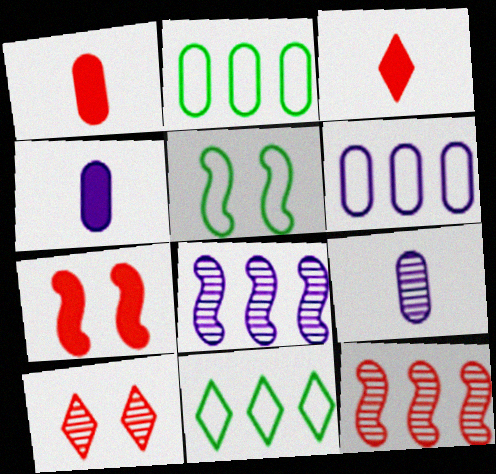[[7, 9, 11]]